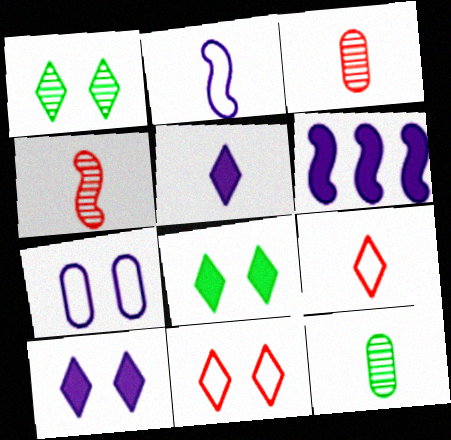[[1, 10, 11], 
[6, 11, 12]]